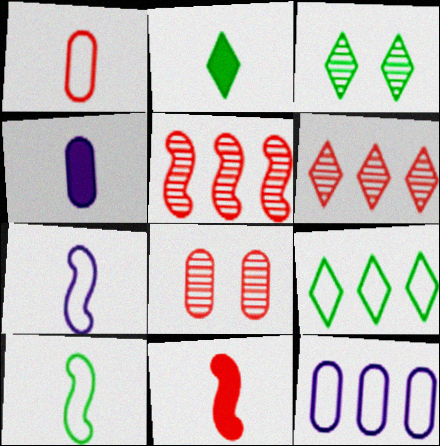[[2, 3, 9], 
[2, 4, 11], 
[3, 11, 12]]